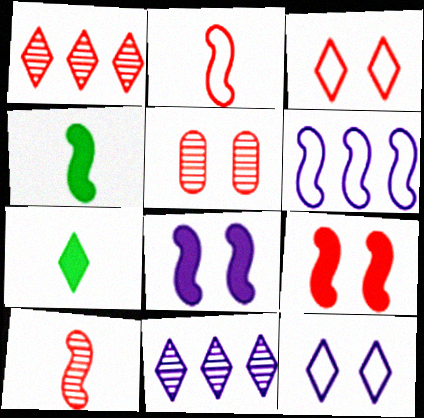[[1, 5, 10], 
[1, 7, 12], 
[3, 5, 9], 
[3, 7, 11], 
[5, 6, 7]]